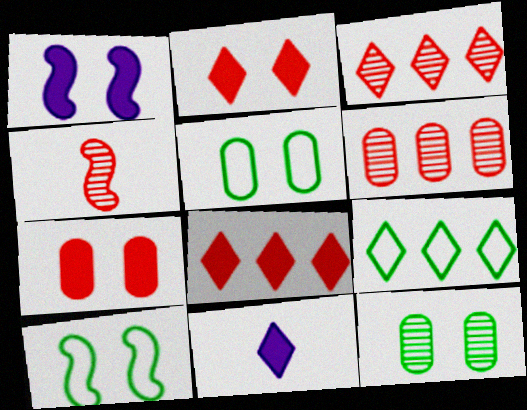[[6, 10, 11]]